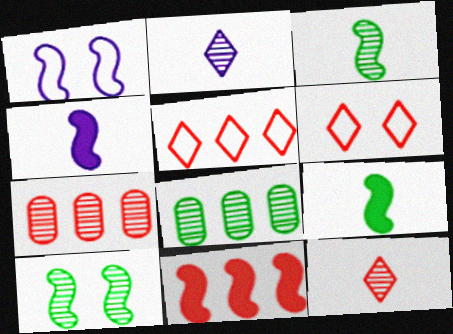[[1, 3, 11], 
[2, 7, 10], 
[4, 6, 8], 
[5, 7, 11]]